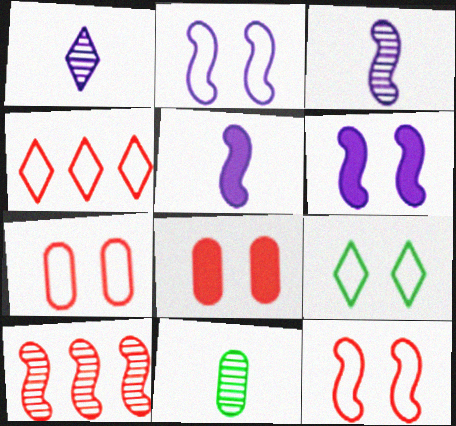[[2, 7, 9], 
[4, 6, 11]]